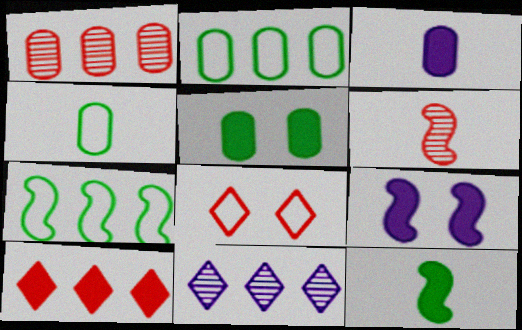[[6, 7, 9]]